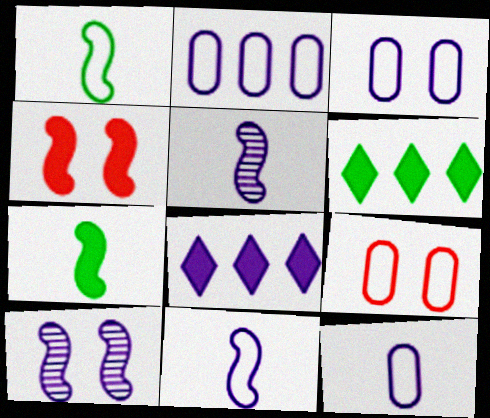[[2, 3, 12], 
[3, 5, 8], 
[5, 6, 9], 
[8, 10, 12]]